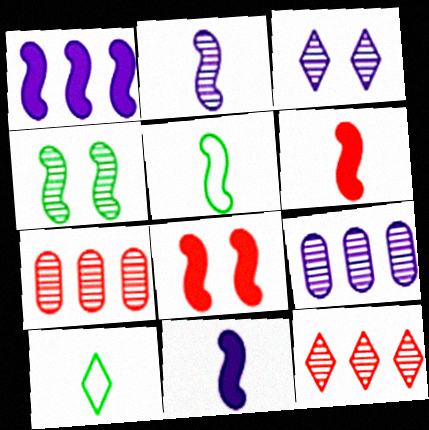[[2, 3, 9], 
[2, 5, 6], 
[8, 9, 10]]